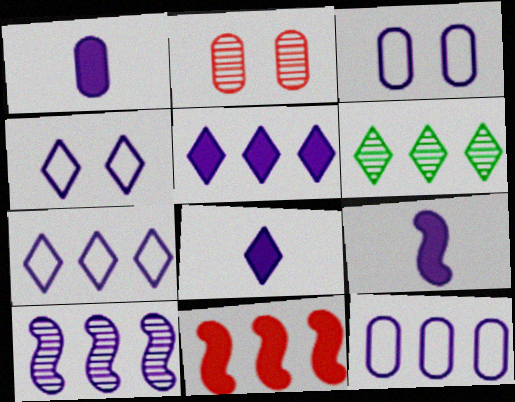[[1, 4, 10], 
[1, 8, 9], 
[3, 8, 10], 
[5, 10, 12], 
[6, 11, 12]]